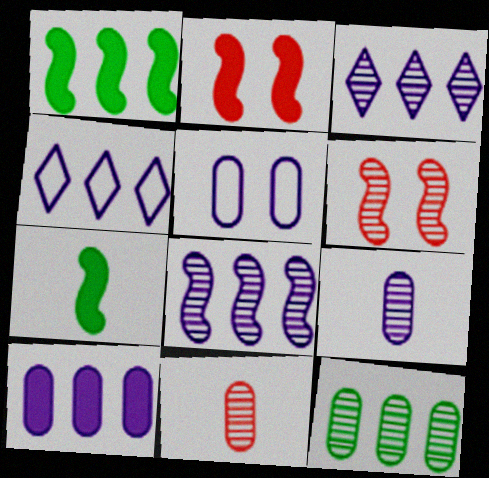[[4, 8, 10], 
[5, 9, 10]]